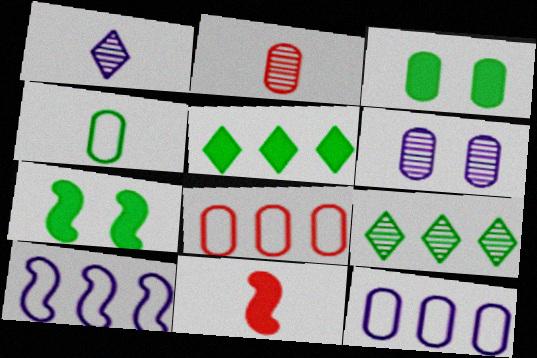[[1, 4, 11], 
[1, 7, 8], 
[2, 3, 12], 
[4, 7, 9]]